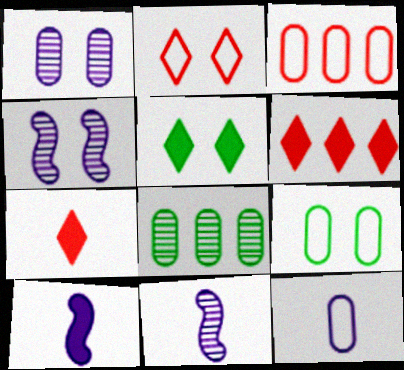[[2, 8, 10], 
[3, 5, 11], 
[3, 9, 12], 
[6, 9, 11]]